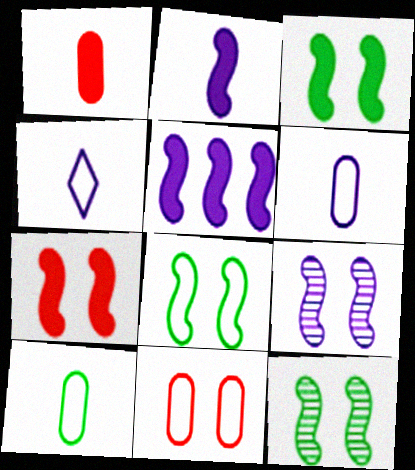[[3, 8, 12], 
[7, 8, 9]]